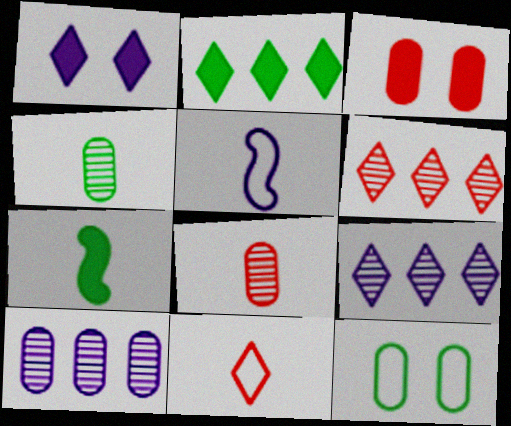[[1, 5, 10]]